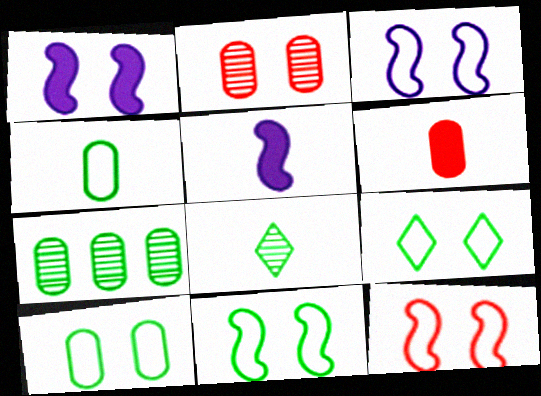[[1, 2, 9], 
[3, 11, 12], 
[9, 10, 11]]